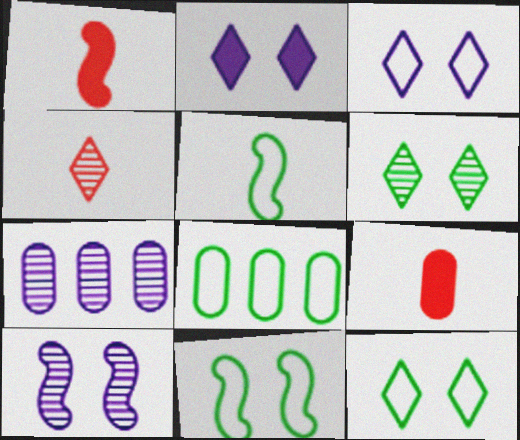[[1, 7, 12], 
[5, 8, 12]]